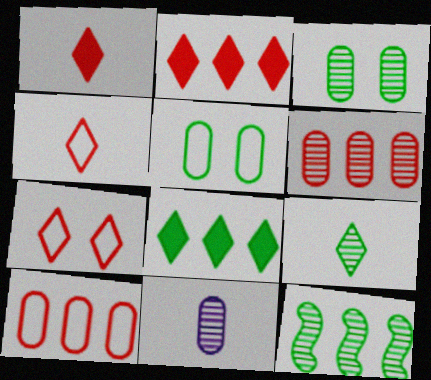[[3, 6, 11], 
[3, 9, 12]]